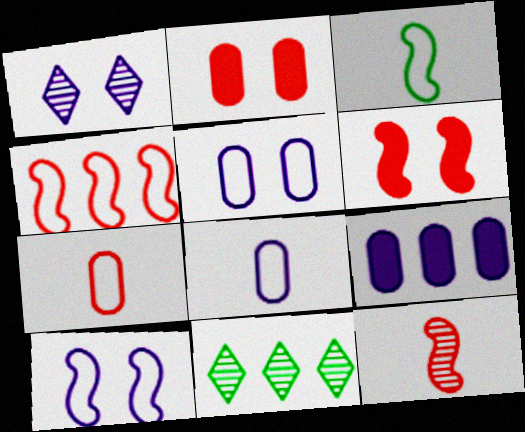[[3, 4, 10], 
[4, 6, 12], 
[4, 9, 11], 
[6, 8, 11]]